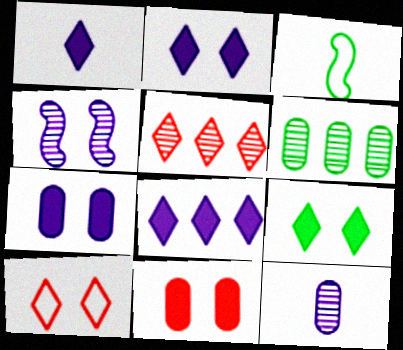[[1, 2, 8], 
[3, 5, 7], 
[3, 6, 9]]